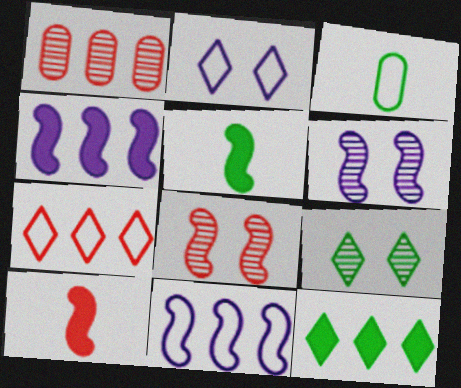[[1, 2, 5], 
[1, 11, 12], 
[5, 8, 11]]